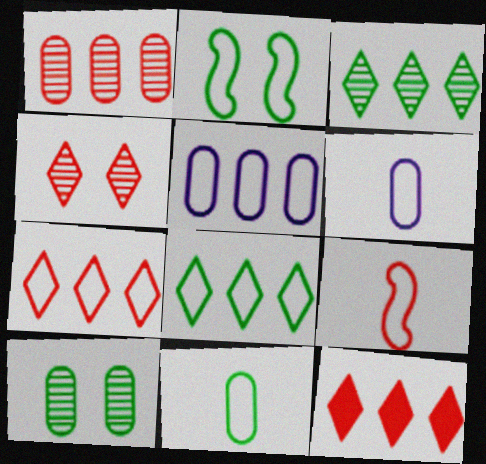[[2, 6, 7], 
[2, 8, 11]]